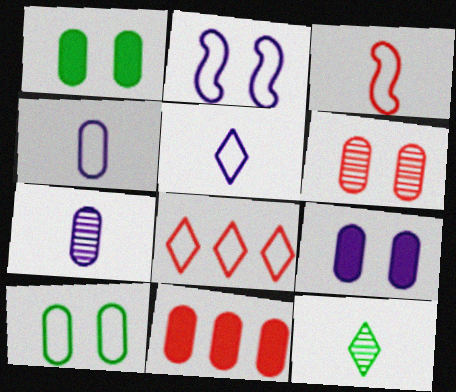[[2, 11, 12], 
[6, 9, 10], 
[7, 10, 11]]